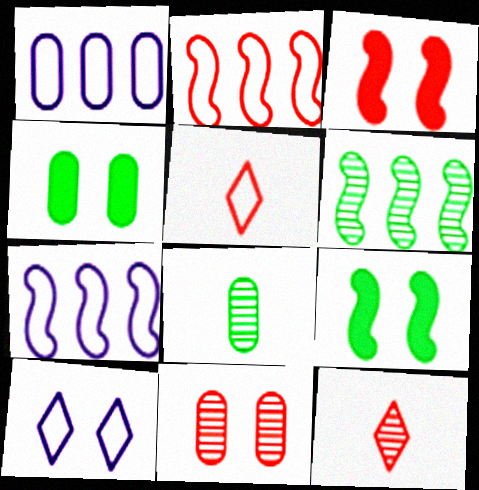[[1, 9, 12], 
[4, 7, 12], 
[9, 10, 11]]